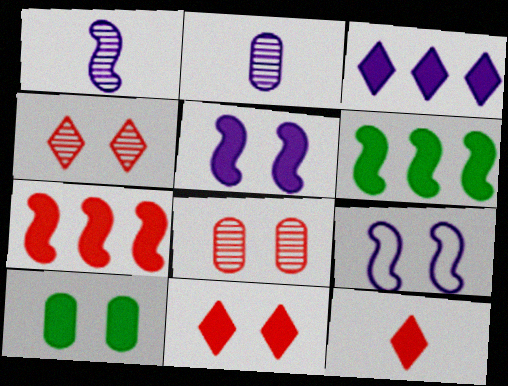[[2, 3, 9], 
[4, 9, 10], 
[5, 10, 11]]